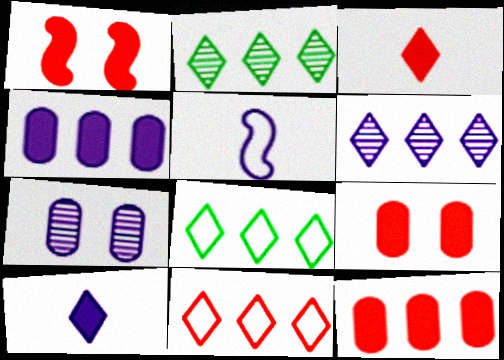[[1, 3, 12], 
[2, 5, 9]]